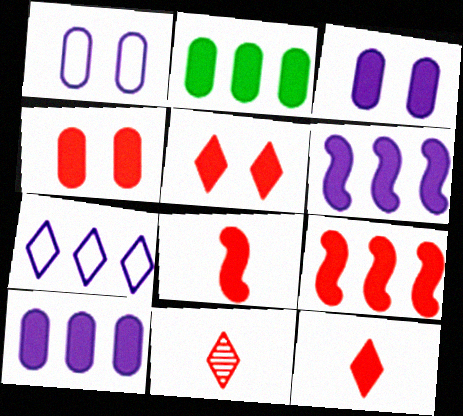[[4, 9, 12]]